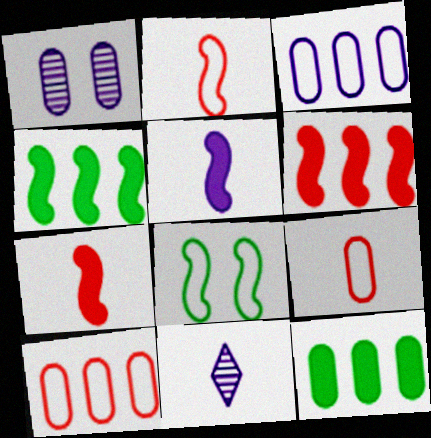[[1, 9, 12]]